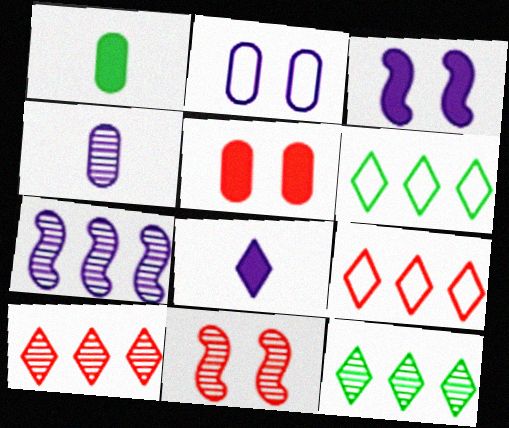[[2, 7, 8], 
[4, 11, 12]]